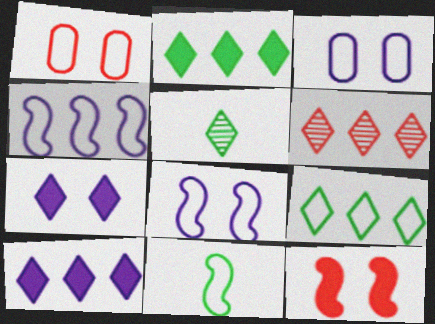[[6, 9, 10]]